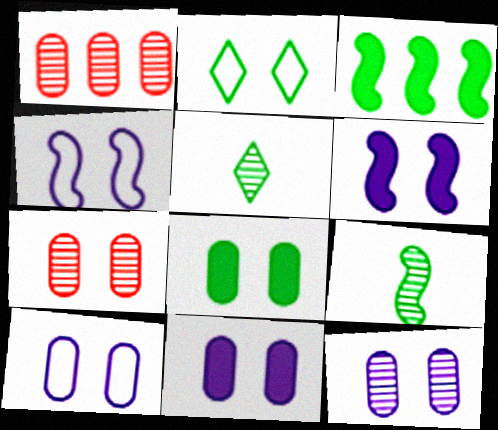[[2, 6, 7], 
[7, 8, 10], 
[10, 11, 12]]